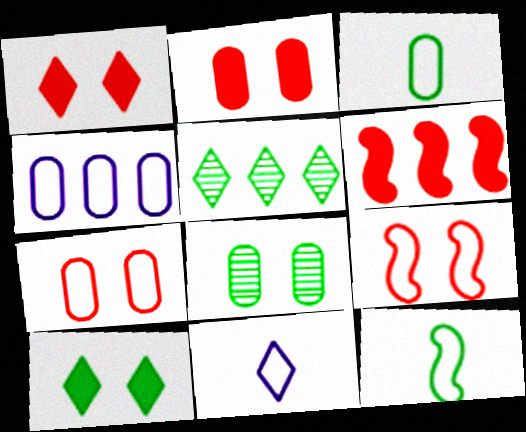[[1, 5, 11], 
[3, 4, 7], 
[4, 5, 6], 
[6, 8, 11]]